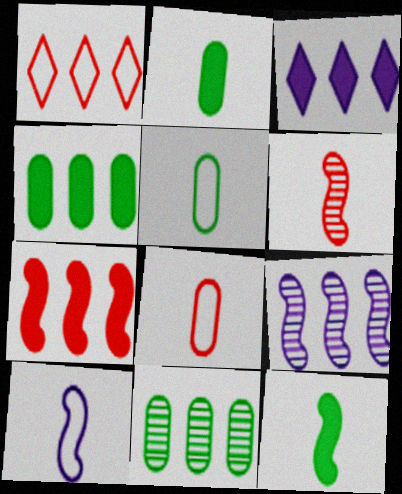[[1, 4, 9], 
[3, 4, 7], 
[6, 10, 12]]